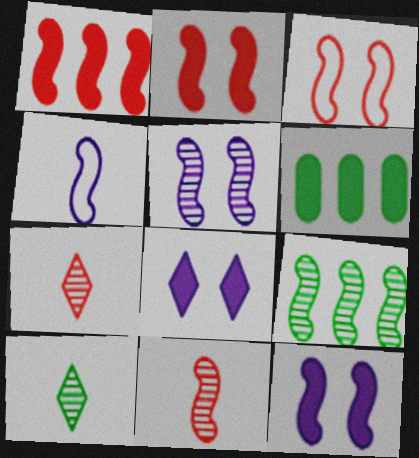[[1, 3, 11], 
[2, 4, 9], 
[5, 9, 11]]